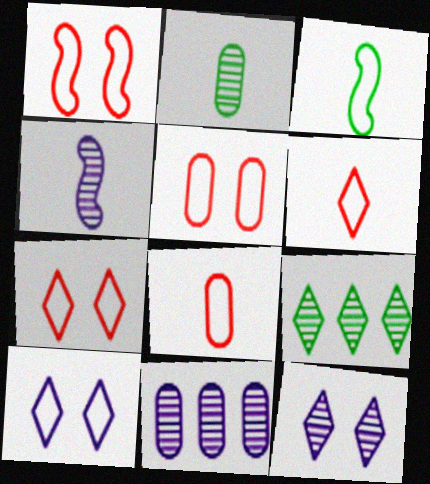[[1, 5, 7], 
[4, 11, 12]]